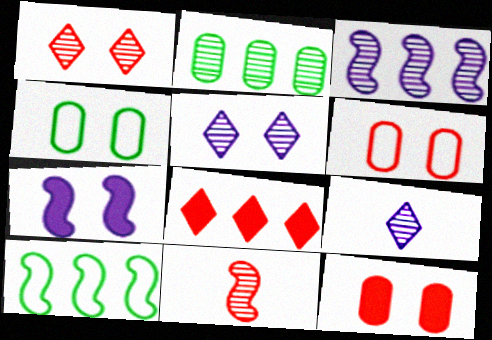[[1, 4, 7], 
[2, 5, 11], 
[6, 8, 11], 
[7, 10, 11], 
[9, 10, 12]]